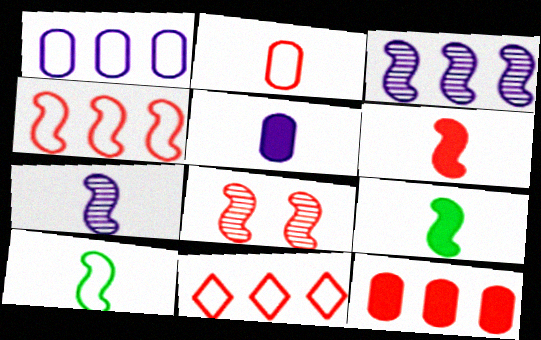[[4, 6, 8], 
[6, 7, 10]]